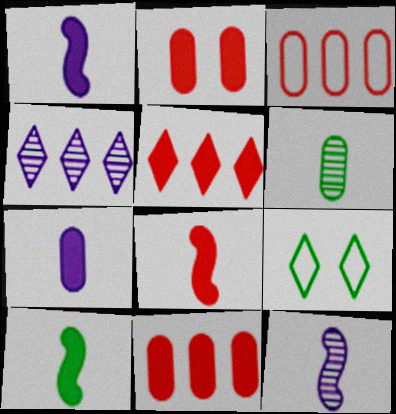[[1, 8, 10], 
[2, 5, 8], 
[9, 11, 12]]